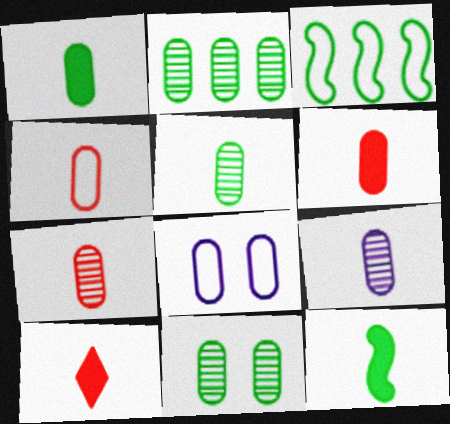[[1, 4, 9], 
[2, 5, 11], 
[2, 6, 8], 
[4, 6, 7], 
[5, 7, 9]]